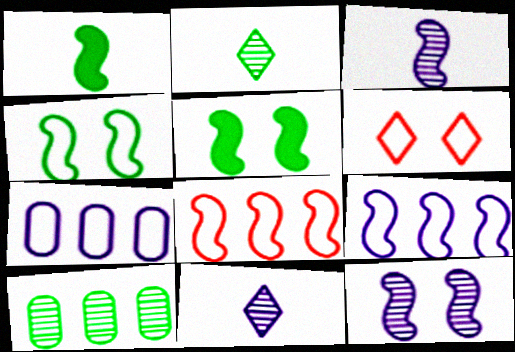[[1, 8, 12], 
[3, 5, 8]]